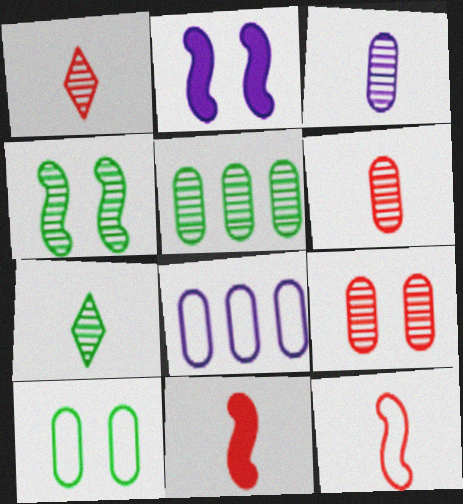[[3, 5, 9], 
[4, 5, 7]]